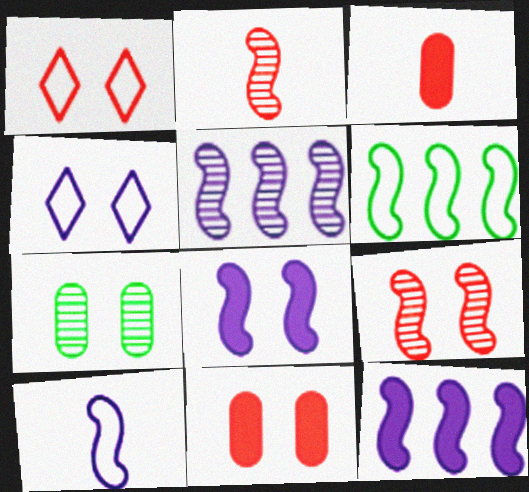[[1, 7, 8], 
[1, 9, 11], 
[2, 6, 8], 
[5, 8, 10]]